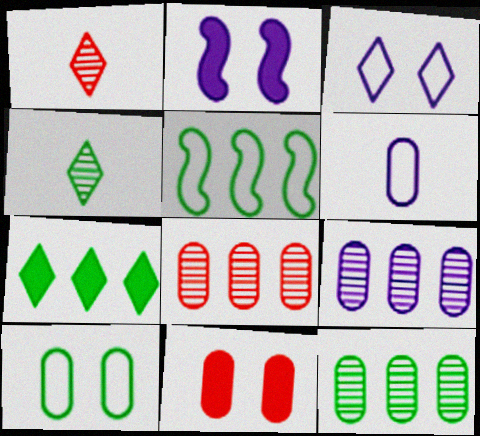[[1, 3, 7], 
[5, 7, 12], 
[6, 11, 12], 
[8, 9, 12]]